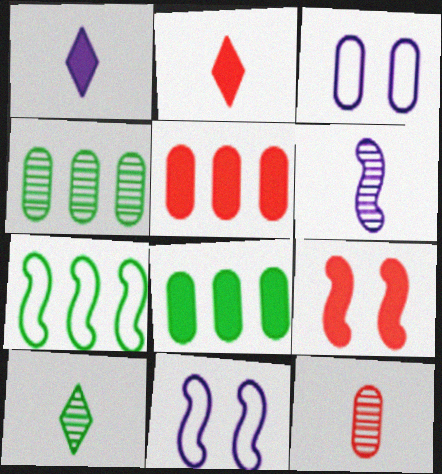[[1, 8, 9], 
[2, 4, 11], 
[2, 5, 9], 
[3, 8, 12], 
[5, 10, 11], 
[6, 7, 9], 
[6, 10, 12]]